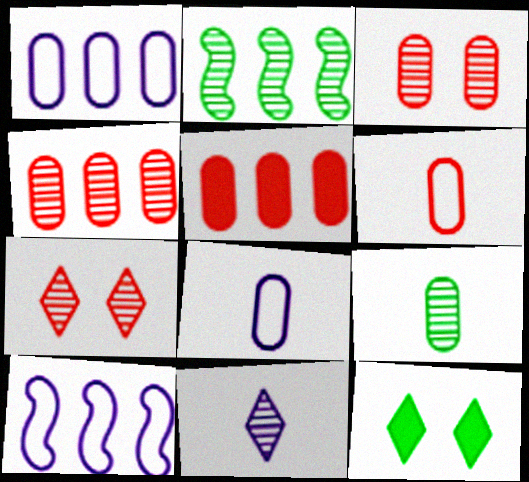[[2, 3, 11], 
[3, 5, 6]]